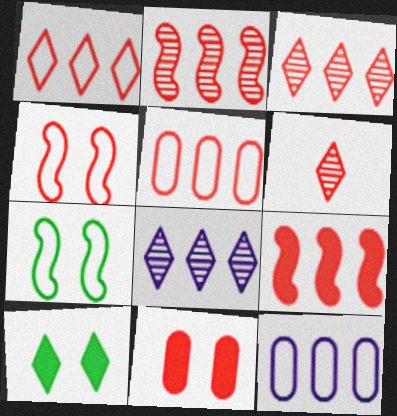[[3, 5, 9]]